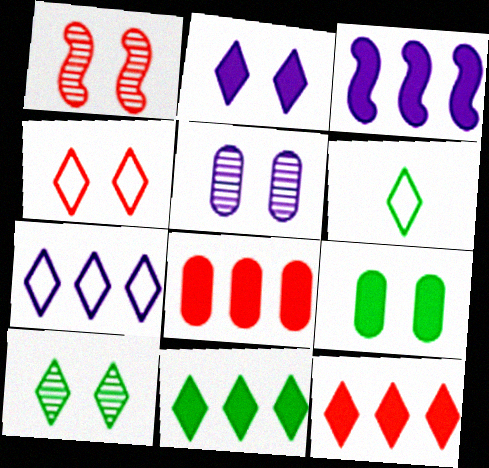[[1, 5, 10], 
[2, 4, 10], 
[3, 8, 11], 
[4, 6, 7], 
[6, 10, 11]]